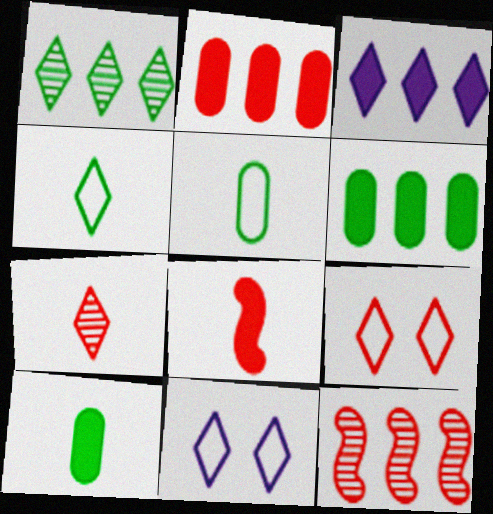[[10, 11, 12]]